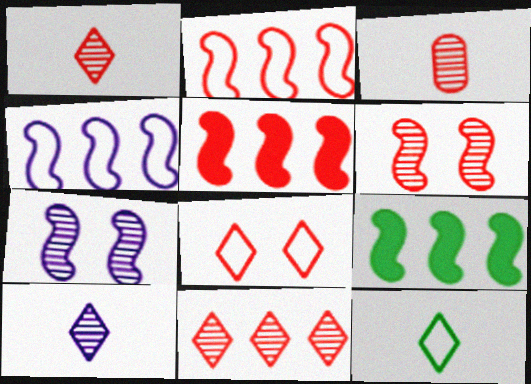[[3, 5, 8], 
[3, 6, 11]]